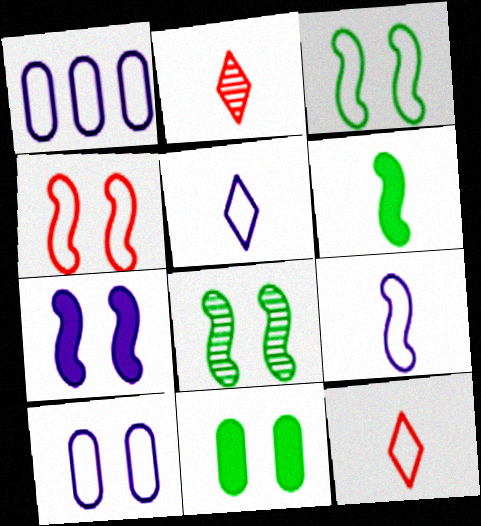[[1, 3, 12], 
[4, 7, 8]]